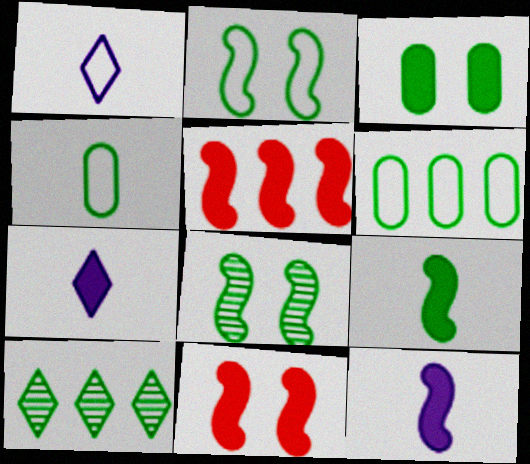[[3, 5, 7]]